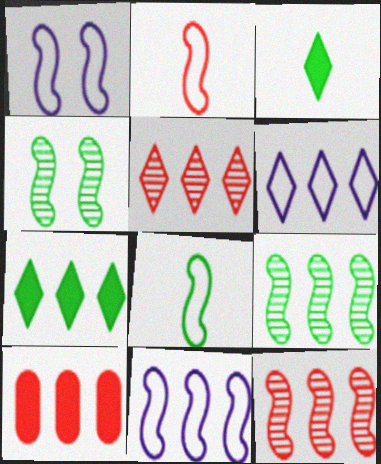[[5, 6, 7], 
[6, 9, 10]]